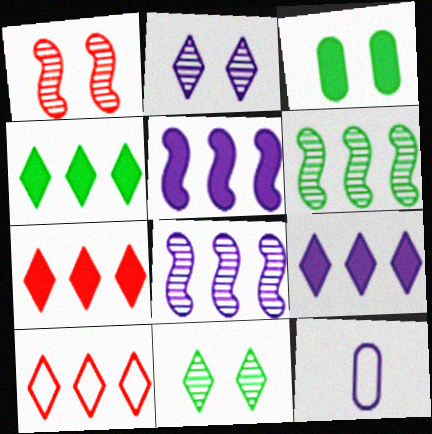[[1, 4, 12], 
[2, 5, 12], 
[4, 7, 9]]